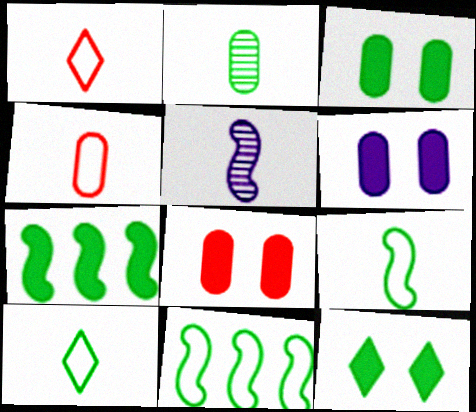[[2, 11, 12], 
[3, 6, 8]]